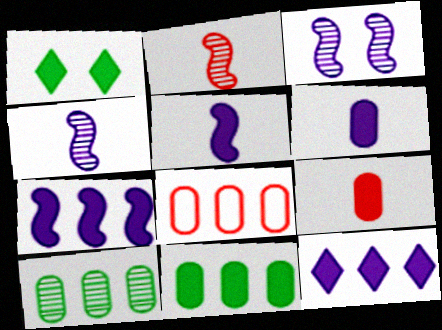[[1, 4, 8], 
[1, 7, 9]]